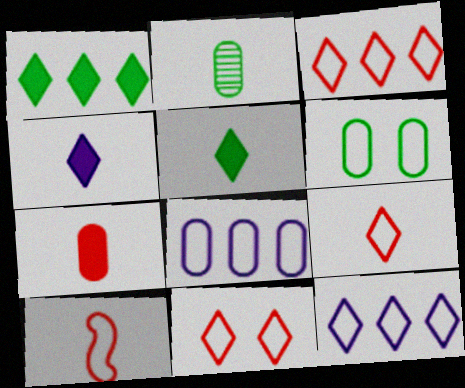[[2, 4, 10], 
[3, 9, 11], 
[6, 10, 12]]